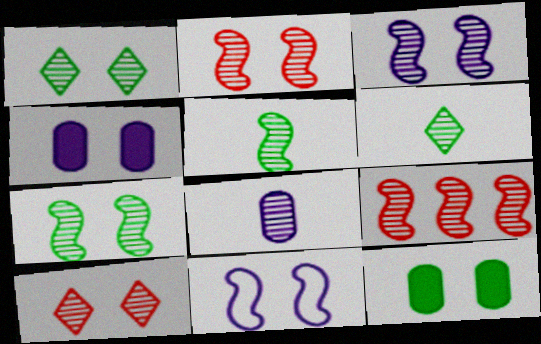[[1, 8, 9], 
[2, 3, 7], 
[3, 5, 9], 
[10, 11, 12]]